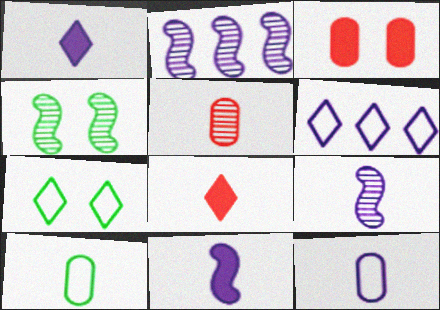[[1, 9, 12], 
[8, 9, 10]]